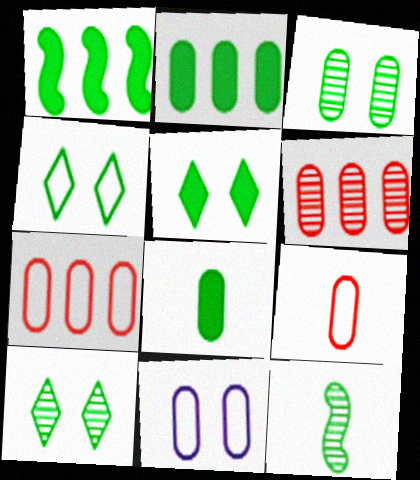[[1, 5, 8], 
[2, 4, 12], 
[4, 5, 10], 
[6, 8, 11]]